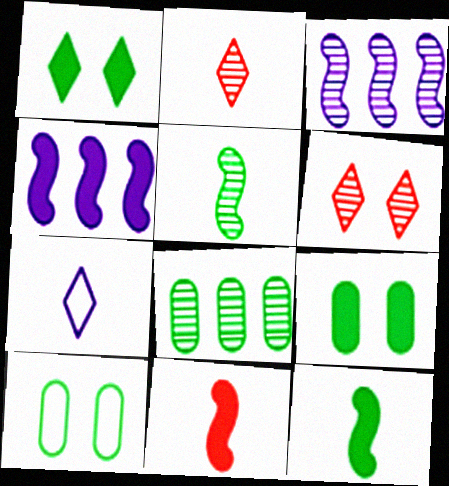[[2, 4, 10]]